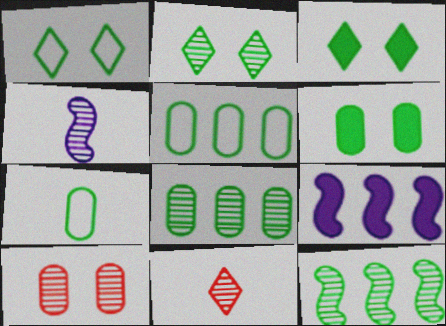[[1, 2, 3], 
[3, 7, 12], 
[6, 7, 8]]